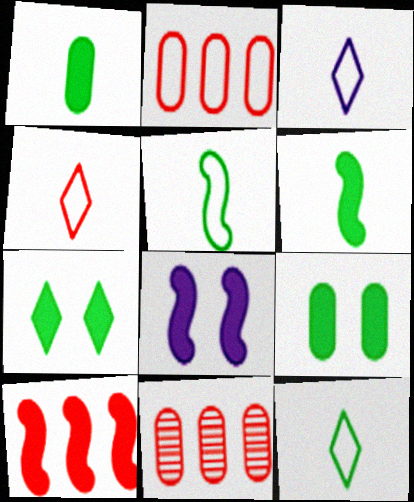[[3, 4, 12], 
[6, 8, 10], 
[8, 11, 12]]